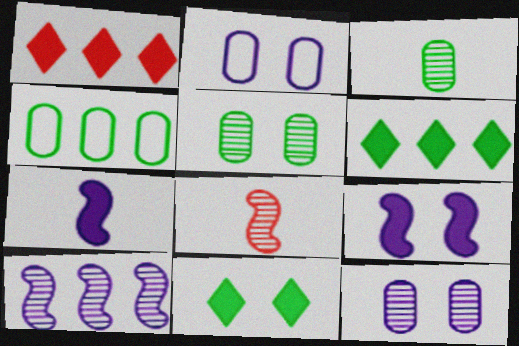[[1, 4, 10], 
[2, 6, 8]]